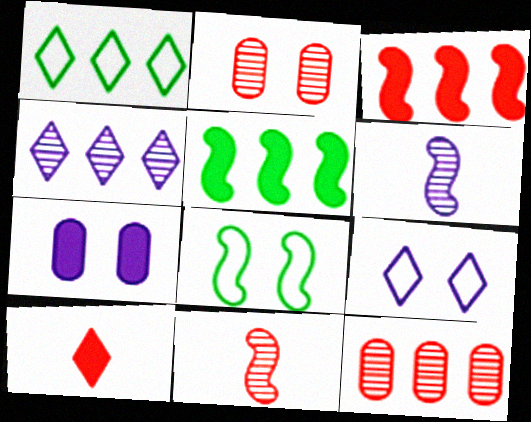[[1, 7, 11], 
[3, 6, 8], 
[5, 7, 10]]